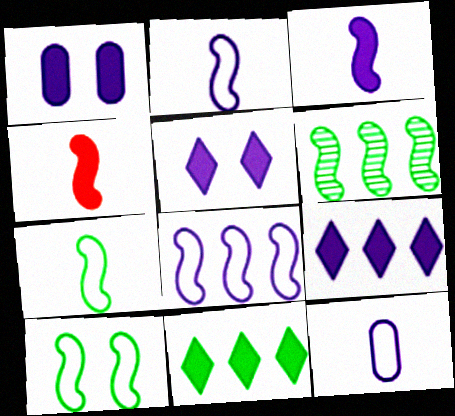[[1, 3, 9], 
[1, 4, 11]]